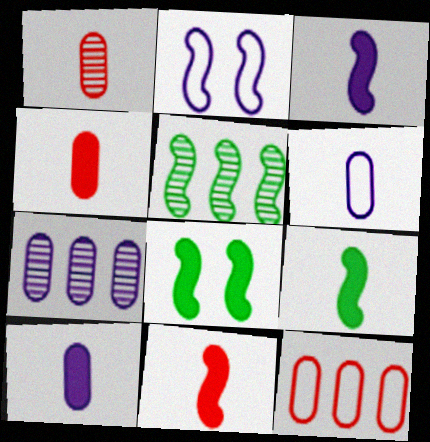[[2, 5, 11], 
[3, 9, 11]]